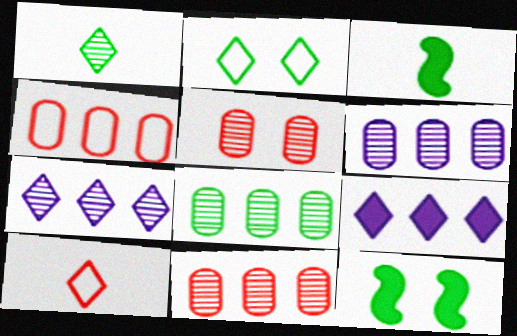[[2, 3, 8], 
[6, 8, 11], 
[6, 10, 12]]